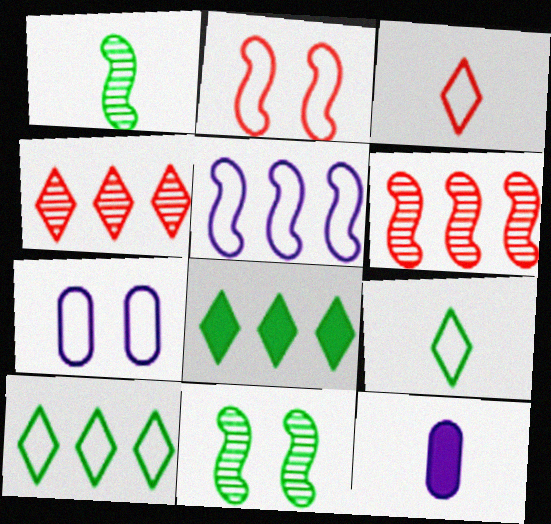[[1, 3, 12]]